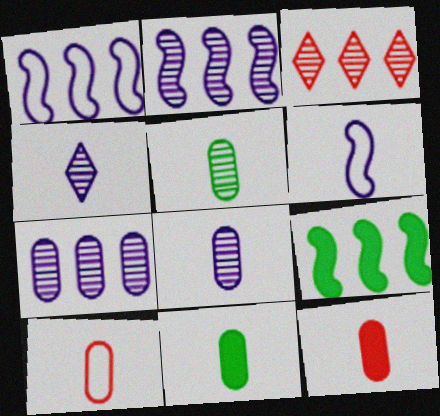[[8, 10, 11]]